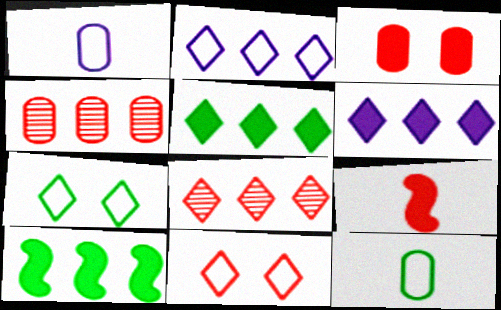[[2, 4, 10], 
[2, 5, 8], 
[4, 9, 11]]